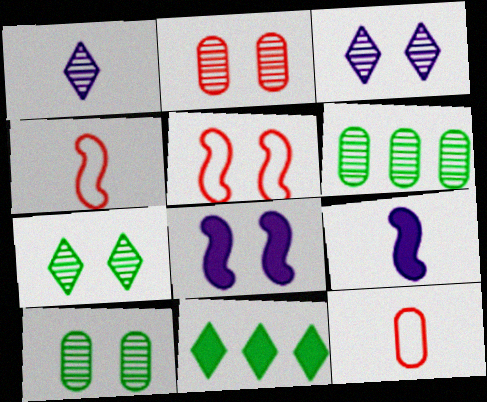[]